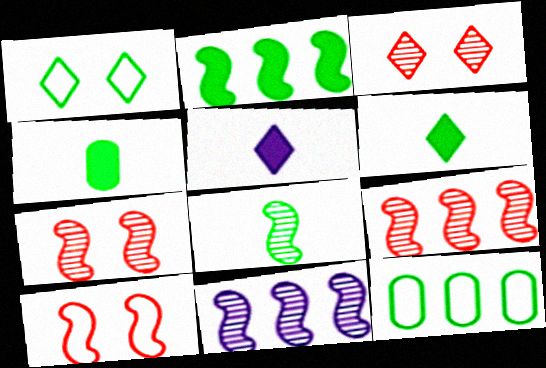[[5, 7, 12], 
[7, 8, 11]]